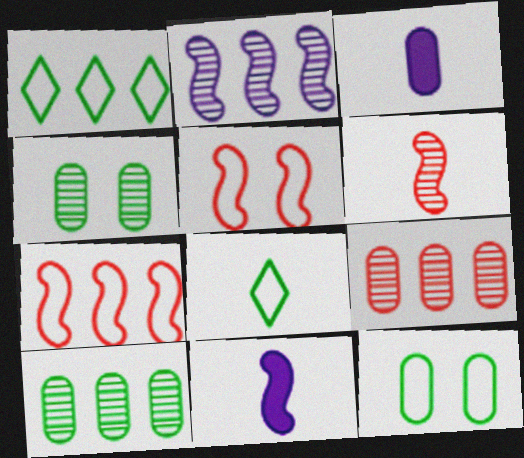[[3, 6, 8], 
[3, 9, 12]]